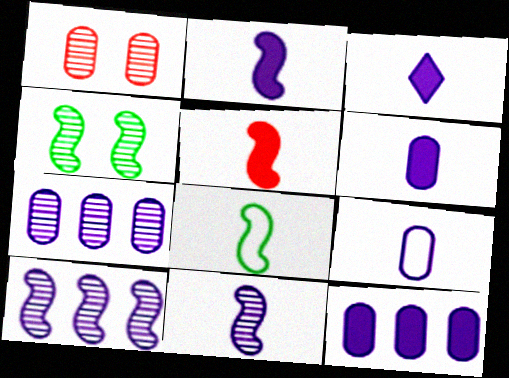[[2, 3, 6], 
[3, 9, 11], 
[5, 8, 11]]